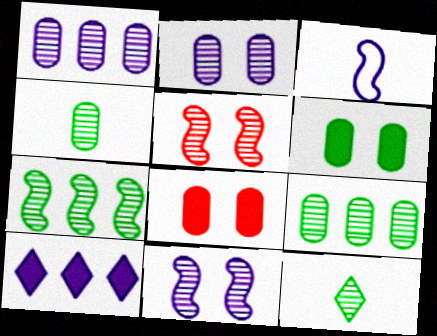[[1, 5, 12], 
[2, 3, 10]]